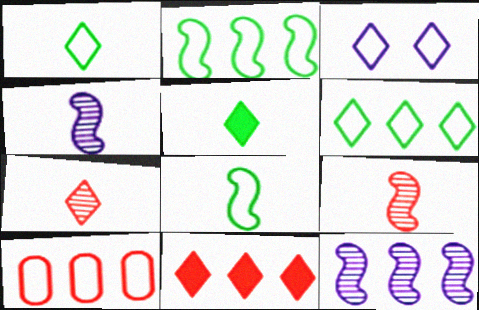[[3, 8, 10]]